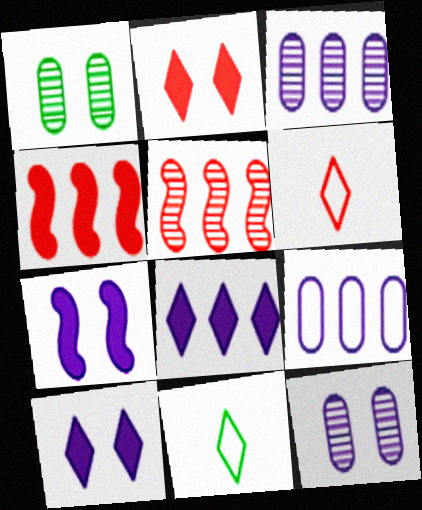[[4, 11, 12]]